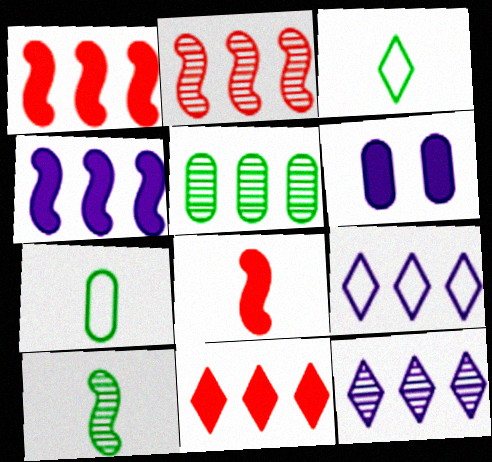[[1, 5, 9], 
[2, 3, 6], 
[2, 5, 12]]